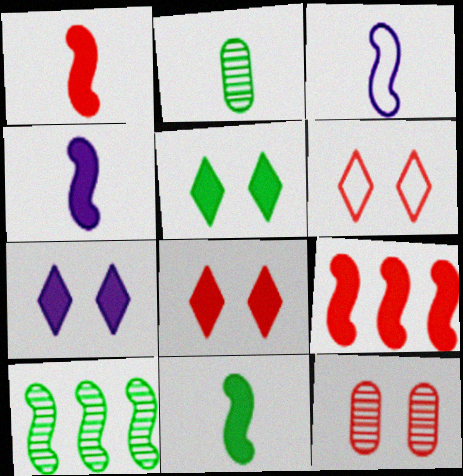[[1, 4, 11], 
[5, 7, 8]]